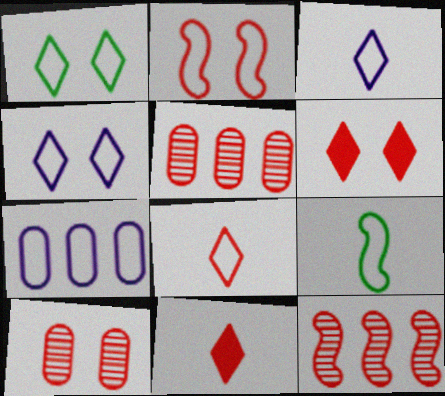[[2, 5, 11], 
[2, 6, 10]]